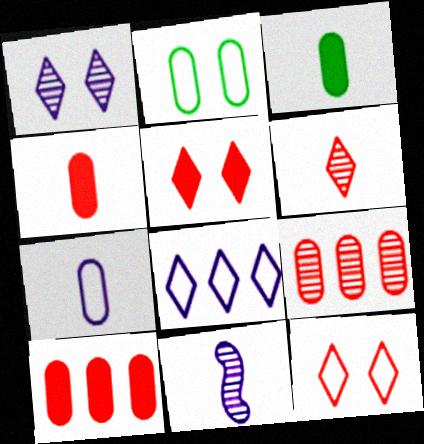[]